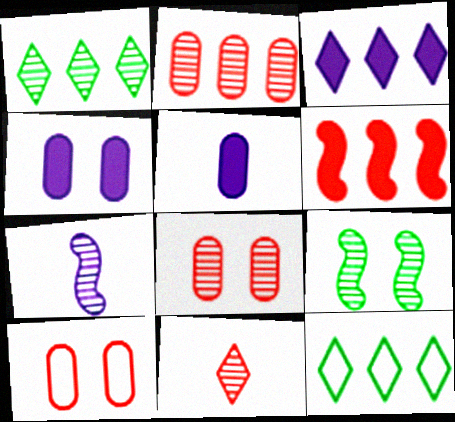[[1, 7, 8], 
[6, 10, 11]]